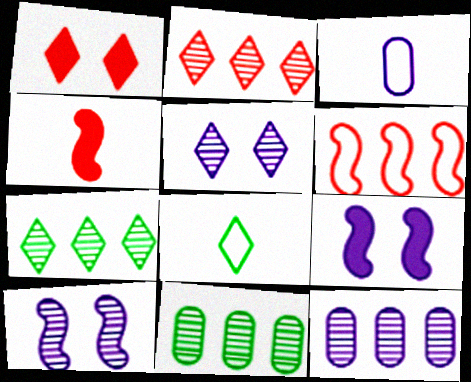[]